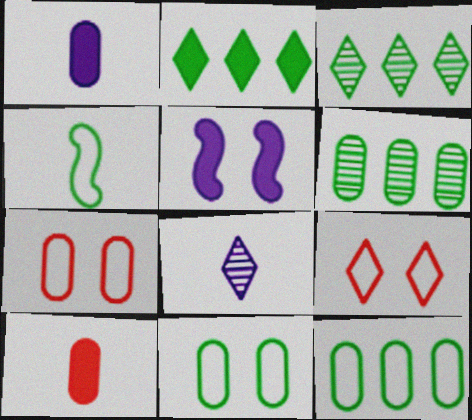[[1, 6, 7], 
[2, 5, 10], 
[2, 8, 9], 
[4, 8, 10]]